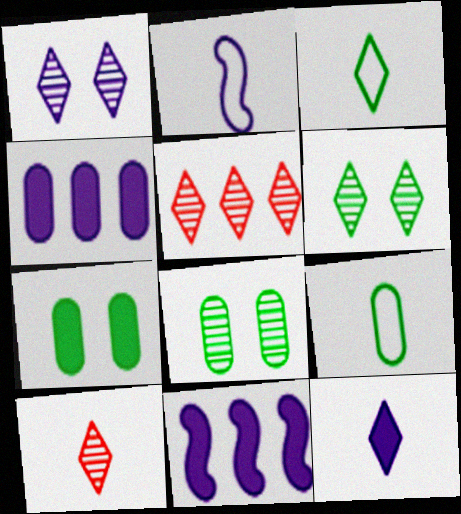[[1, 2, 4], 
[2, 5, 7], 
[3, 10, 12]]